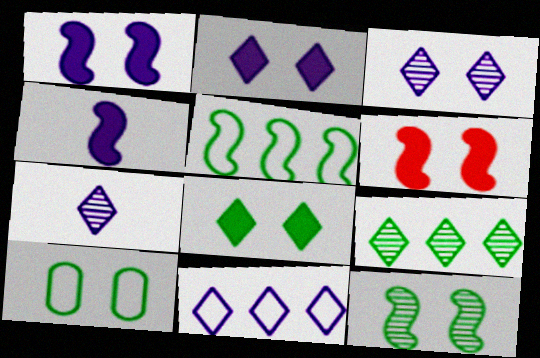[[2, 7, 11], 
[3, 6, 10], 
[8, 10, 12]]